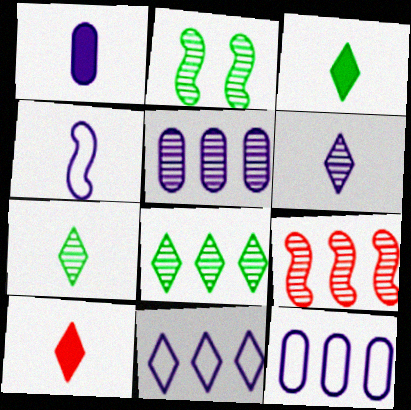[[1, 4, 6], 
[2, 10, 12], 
[5, 8, 9]]